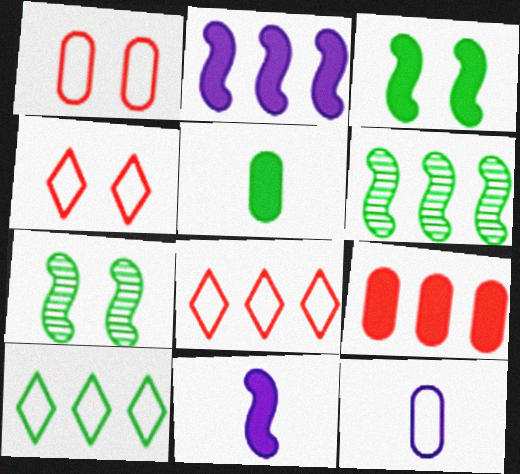[[5, 7, 10]]